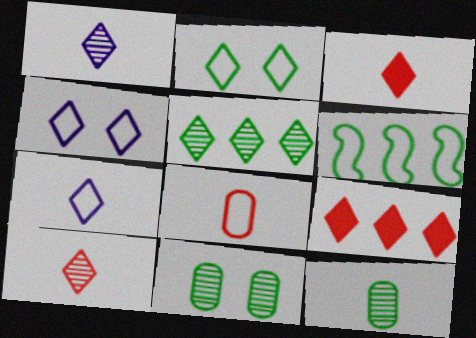[[1, 2, 9], 
[3, 4, 5], 
[4, 6, 8]]